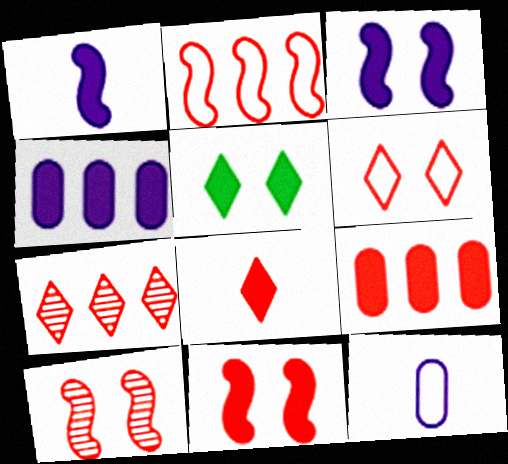[[1, 5, 9], 
[2, 7, 9], 
[6, 7, 8], 
[8, 9, 11]]